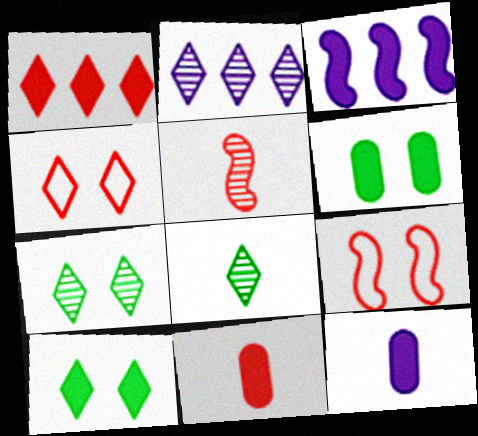[[3, 10, 11]]